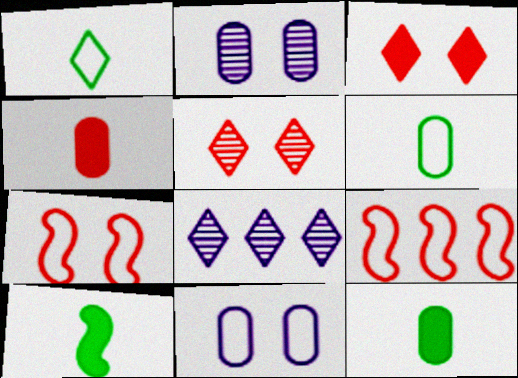[[1, 3, 8], 
[1, 9, 11], 
[4, 5, 9], 
[7, 8, 12]]